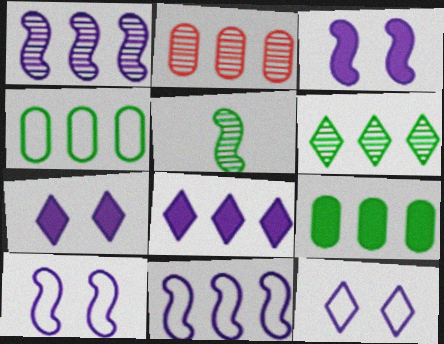[[1, 2, 6]]